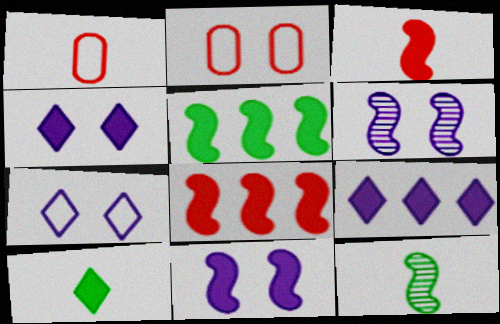[[2, 9, 12], 
[3, 5, 11]]